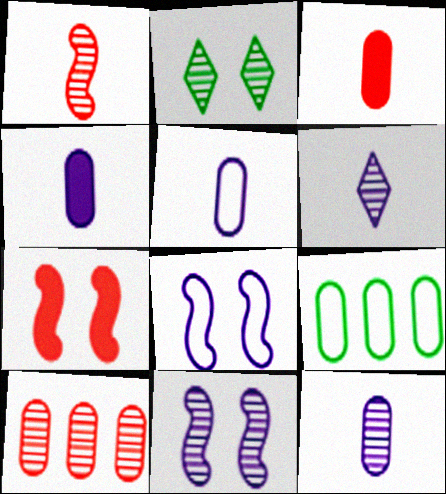[[4, 5, 12], 
[6, 7, 9]]